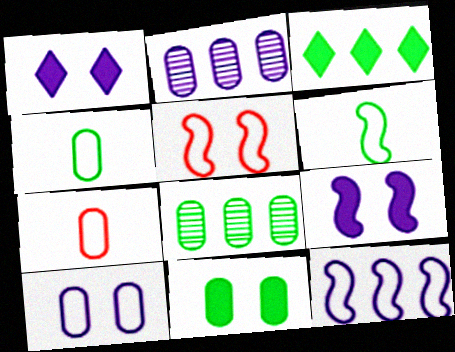[[2, 7, 11], 
[4, 8, 11], 
[5, 6, 12]]